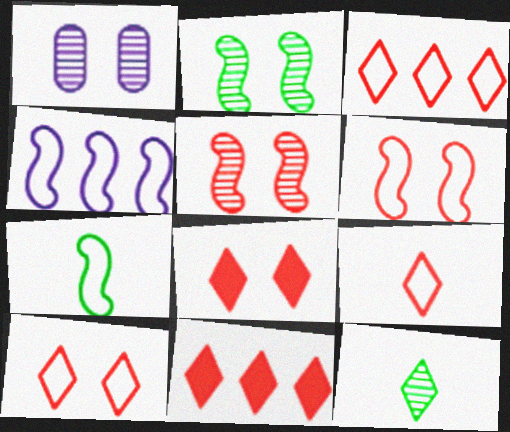[[1, 7, 11], 
[3, 9, 10], 
[4, 6, 7]]